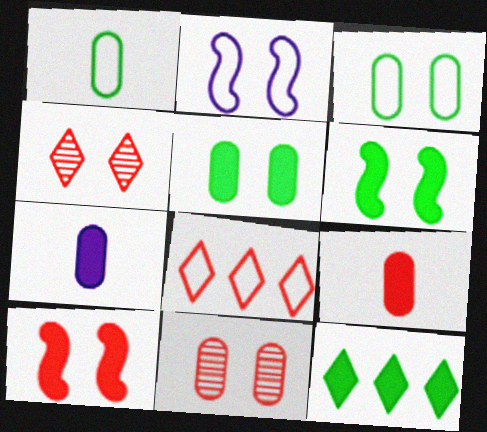[[1, 2, 8], 
[2, 4, 5], 
[7, 10, 12]]